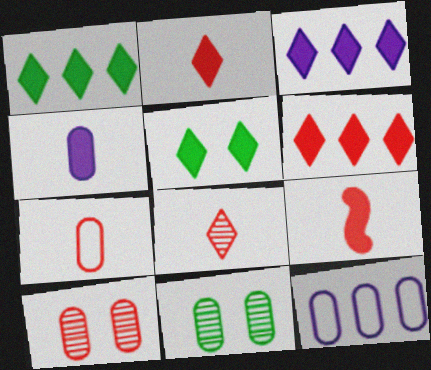[[1, 3, 6], 
[2, 3, 5], 
[7, 8, 9]]